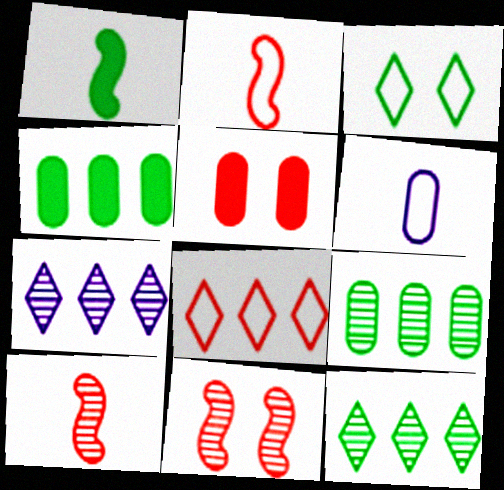[[1, 3, 9], 
[5, 6, 9], 
[5, 8, 10]]